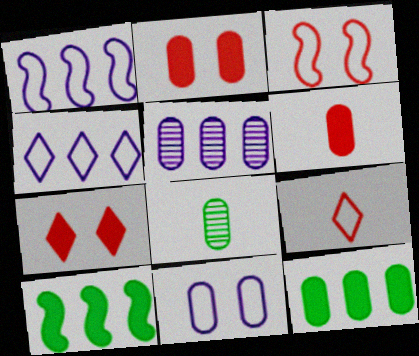[[1, 7, 8]]